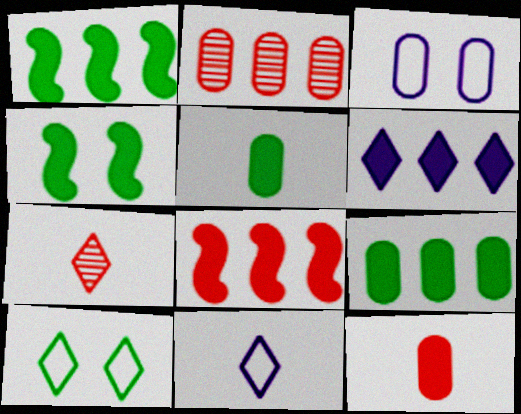[[1, 3, 7], 
[2, 3, 5], 
[2, 4, 11], 
[4, 6, 12], 
[6, 7, 10], 
[6, 8, 9]]